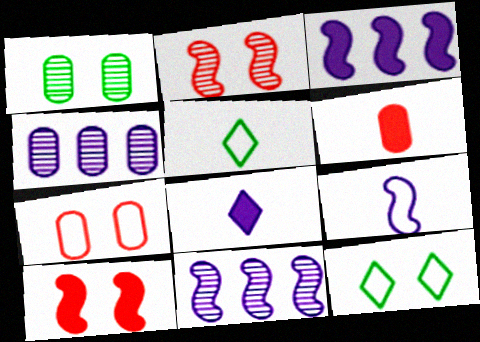[[4, 5, 10], 
[6, 11, 12]]